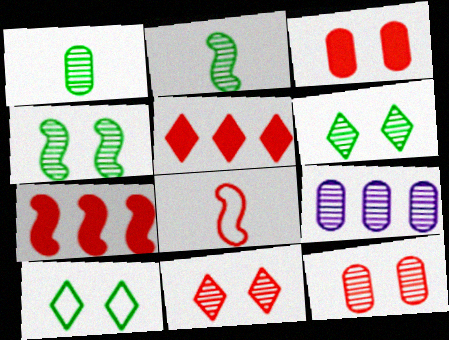[[1, 9, 12], 
[2, 9, 11], 
[5, 8, 12]]